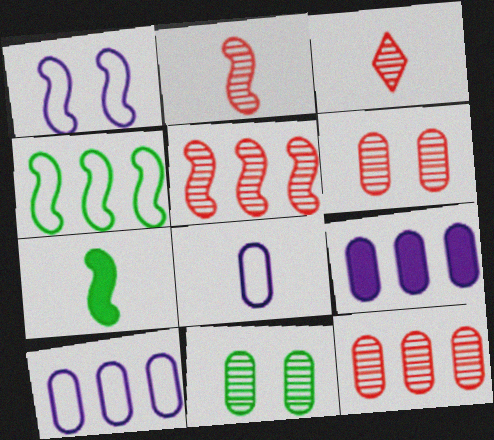[[1, 5, 7], 
[3, 5, 6], 
[3, 7, 8]]